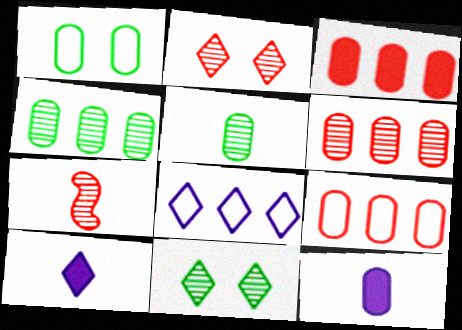[[1, 6, 12], 
[2, 6, 7], 
[3, 6, 9]]